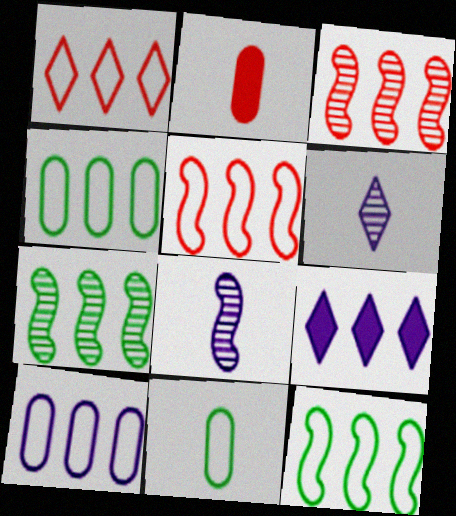[[1, 10, 12], 
[3, 4, 9]]